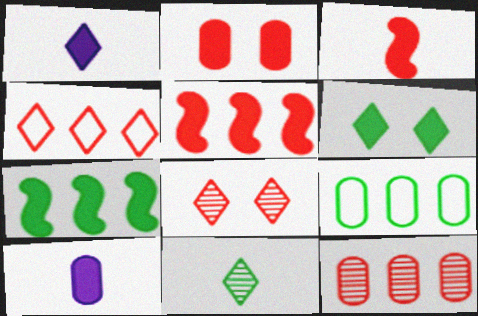[[1, 2, 7], 
[4, 5, 12], 
[5, 6, 10]]